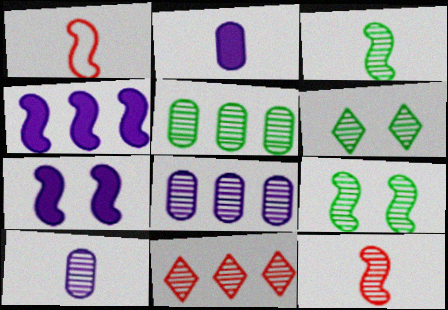[[1, 4, 9], 
[3, 5, 6], 
[6, 8, 12], 
[9, 10, 11]]